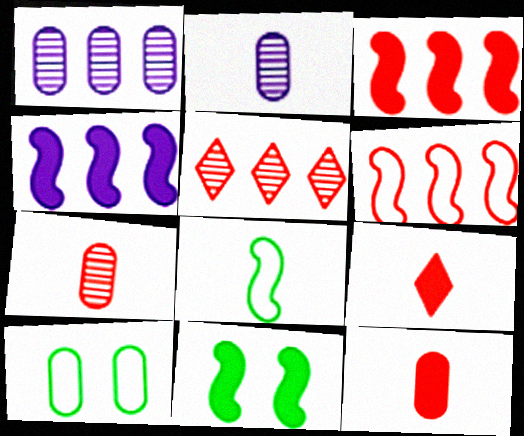[[1, 10, 12], 
[2, 8, 9]]